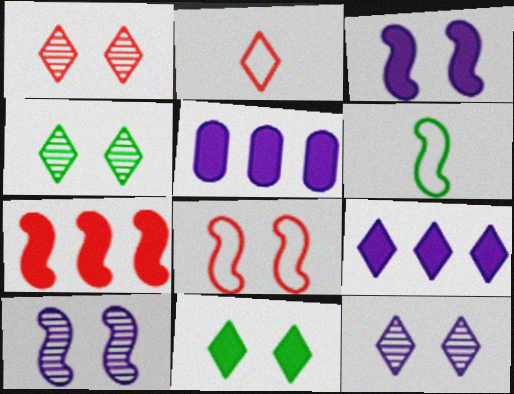[[1, 4, 12], 
[1, 5, 6], 
[2, 4, 9], 
[6, 7, 10]]